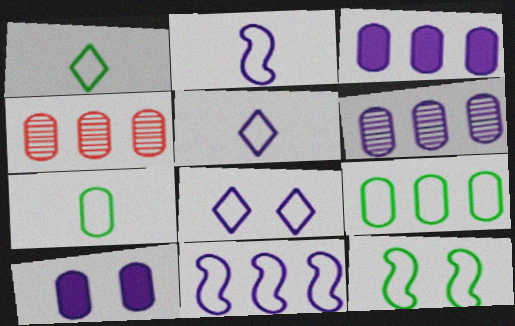[[1, 9, 12], 
[3, 4, 9], 
[4, 7, 10]]